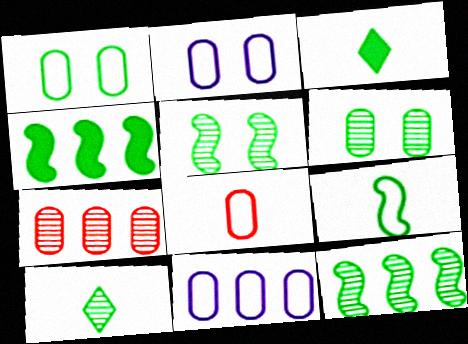[[1, 3, 12], 
[1, 4, 10], 
[1, 8, 11], 
[4, 5, 9], 
[6, 10, 12]]